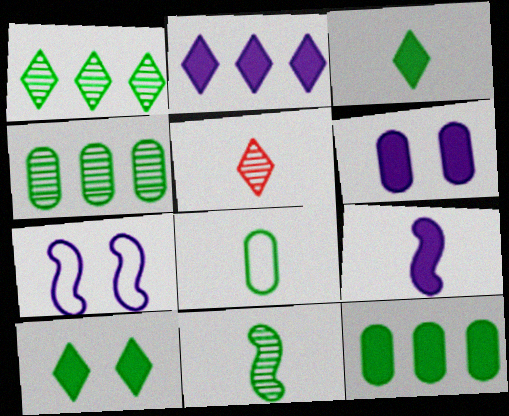[[2, 6, 9], 
[3, 8, 11], 
[5, 7, 12], 
[5, 8, 9]]